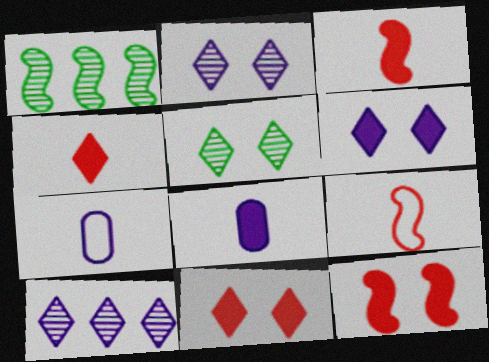[[1, 7, 11]]